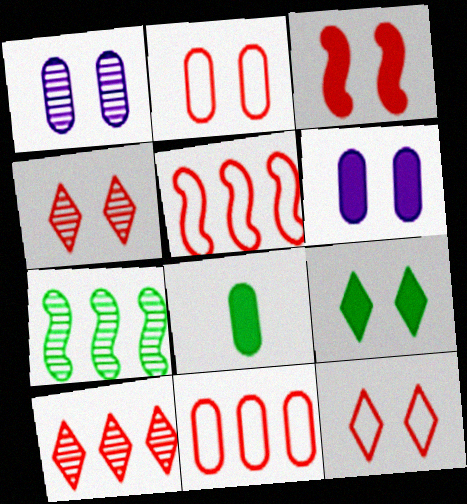[[1, 8, 11], 
[2, 3, 4], 
[3, 6, 9]]